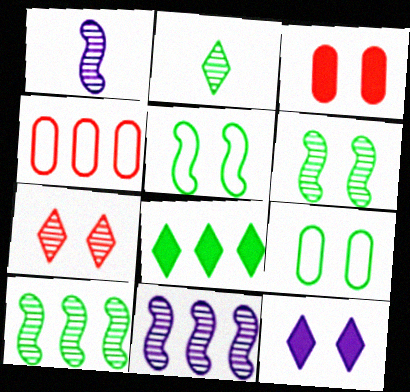[[4, 8, 11]]